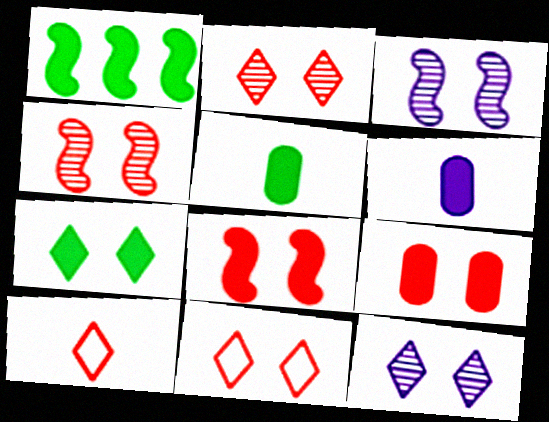[[1, 5, 7], 
[4, 9, 11], 
[7, 11, 12]]